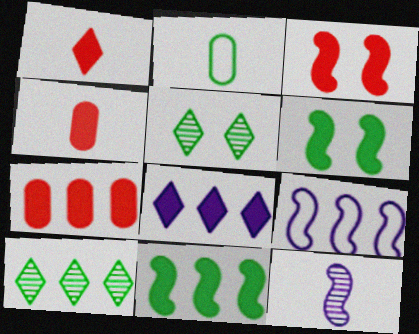[[1, 2, 12], 
[1, 3, 7], 
[2, 5, 11], 
[2, 6, 10], 
[4, 5, 9], 
[4, 6, 8], 
[7, 8, 11], 
[7, 9, 10]]